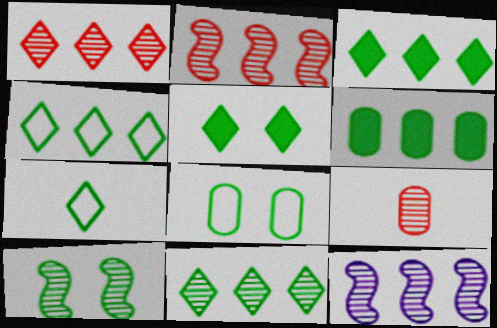[[3, 4, 11], 
[5, 7, 11], 
[5, 8, 10], 
[6, 7, 10]]